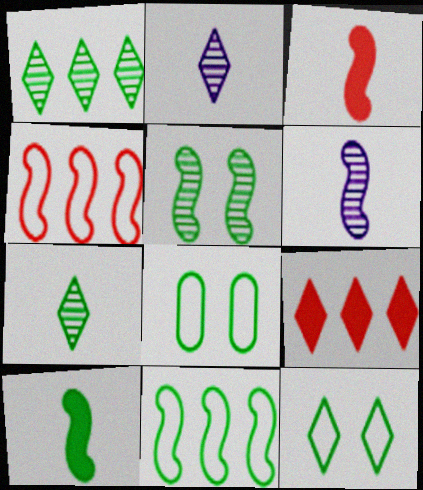[[1, 8, 10], 
[2, 9, 12], 
[5, 10, 11], 
[6, 8, 9]]